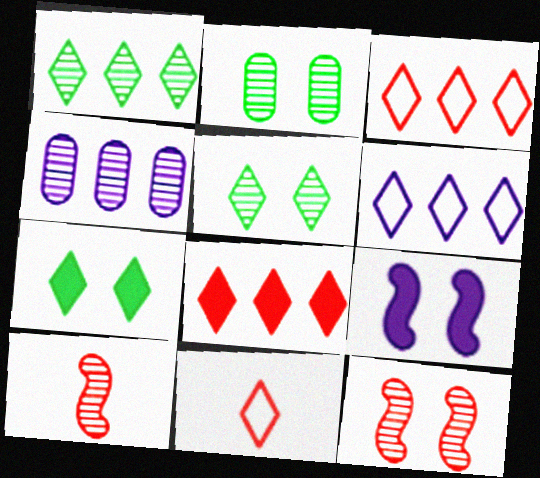[[1, 6, 8], 
[4, 5, 10]]